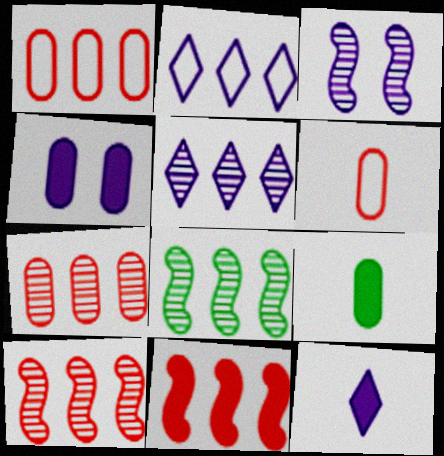[[5, 7, 8]]